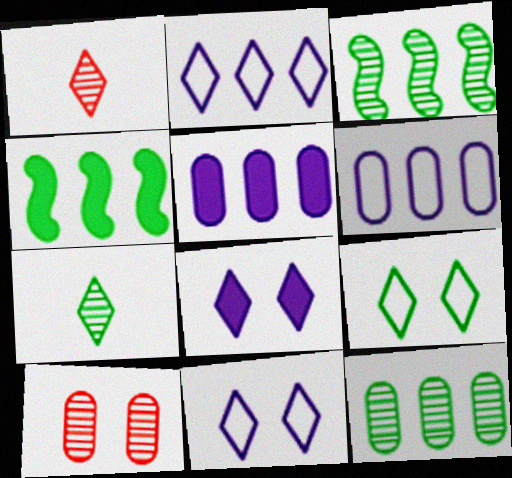[]